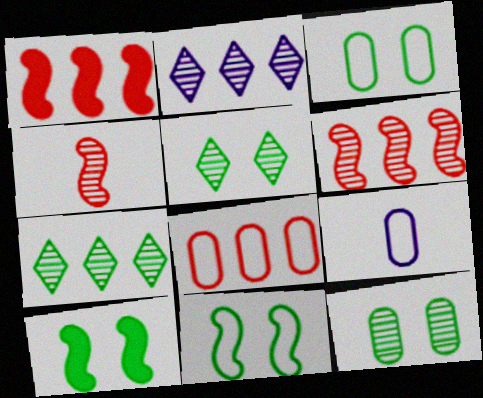[[1, 5, 9], 
[2, 4, 12], 
[3, 5, 10], 
[3, 8, 9]]